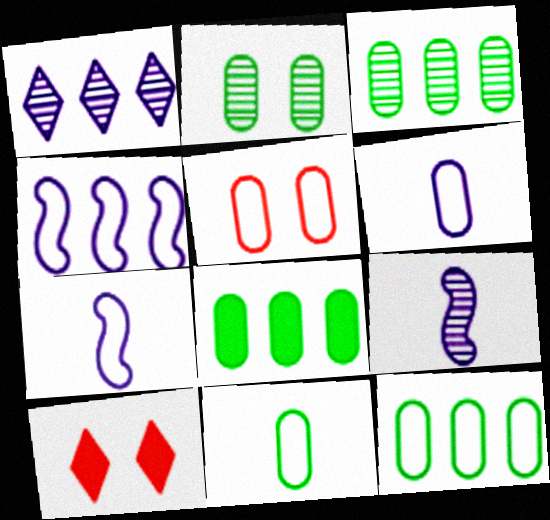[[2, 8, 11], 
[3, 7, 10], 
[3, 8, 12], 
[5, 6, 12], 
[9, 10, 12]]